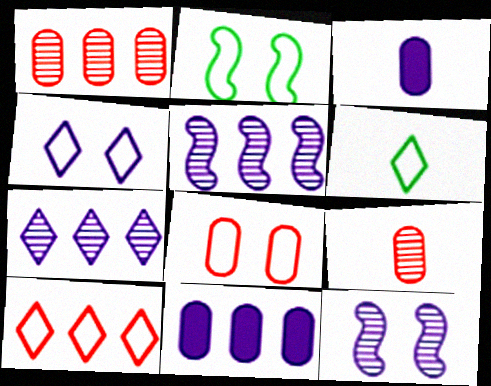[[2, 4, 8], 
[3, 4, 5], 
[4, 6, 10]]